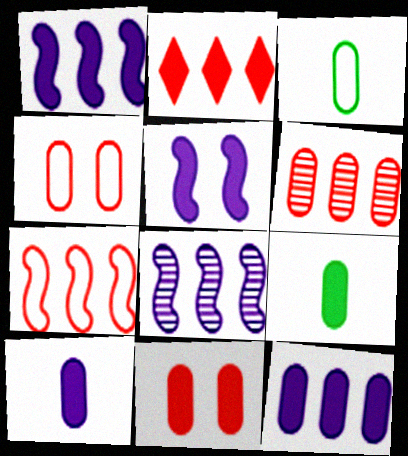[[2, 5, 9], 
[2, 6, 7], 
[9, 11, 12]]